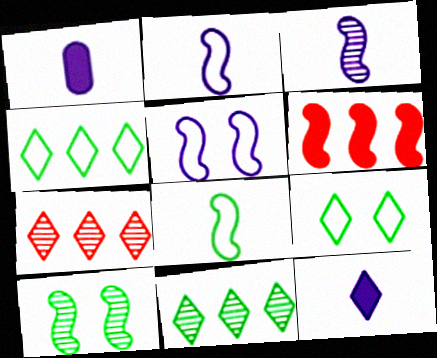[[2, 6, 10], 
[7, 9, 12]]